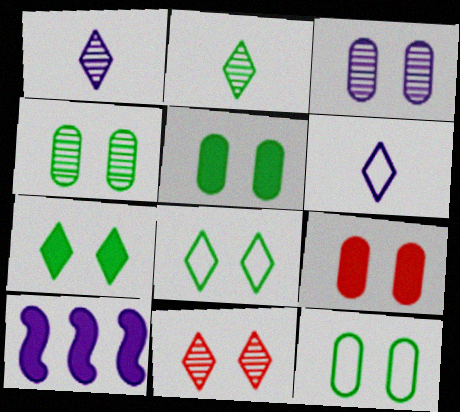[[3, 6, 10], 
[3, 9, 12], 
[4, 5, 12]]